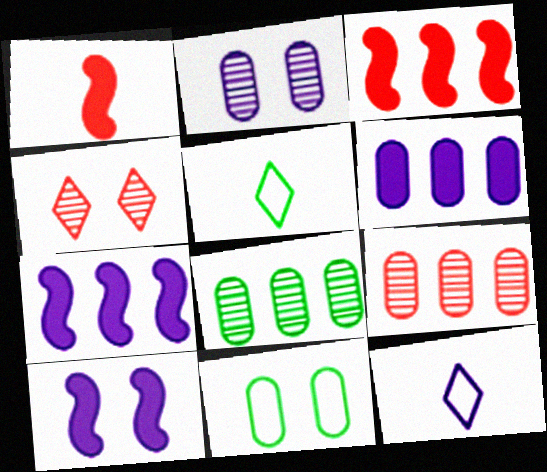[[2, 3, 5], 
[2, 7, 12], 
[4, 10, 11], 
[5, 9, 10]]